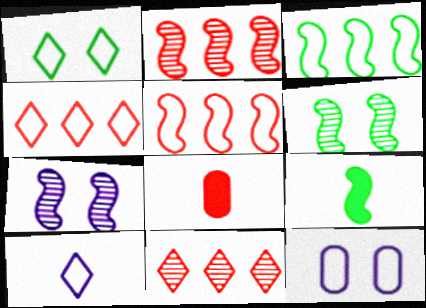[[1, 4, 10], 
[3, 6, 9], 
[5, 7, 9], 
[9, 11, 12]]